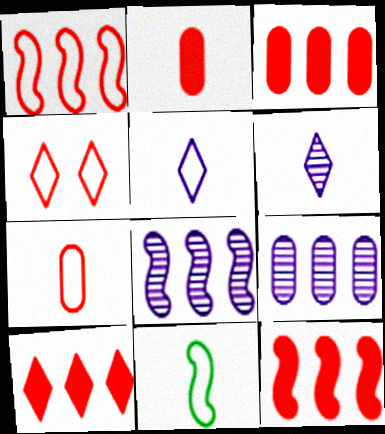[[1, 4, 7], 
[2, 6, 11], 
[3, 10, 12], 
[5, 7, 11]]